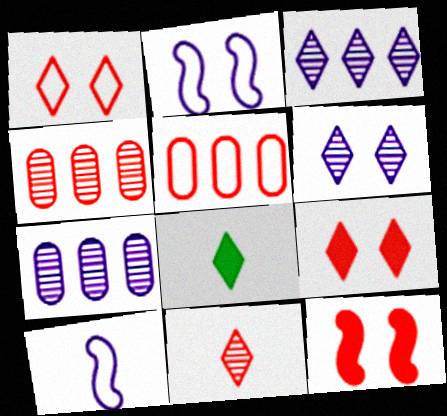[[1, 3, 8], 
[2, 4, 8], 
[5, 11, 12]]